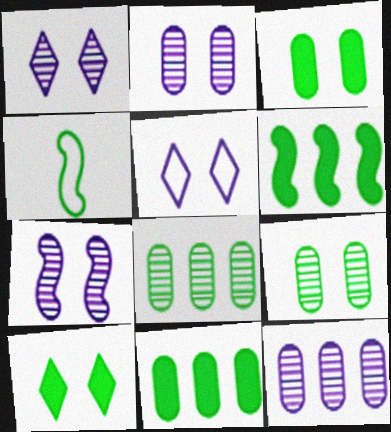[[1, 2, 7], 
[4, 8, 10]]